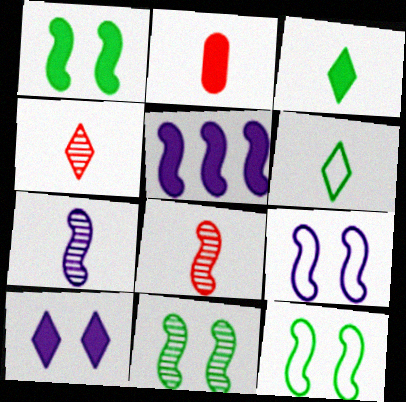[[1, 11, 12], 
[2, 6, 7], 
[5, 7, 9], 
[5, 8, 12]]